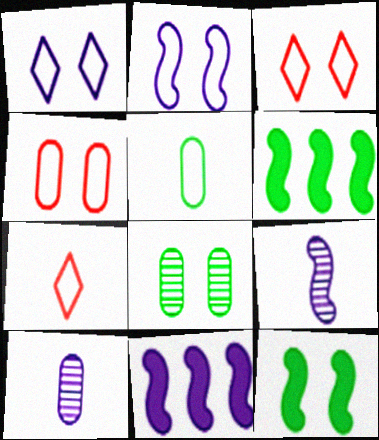[[1, 10, 11], 
[2, 9, 11], 
[3, 6, 10], 
[7, 8, 11]]